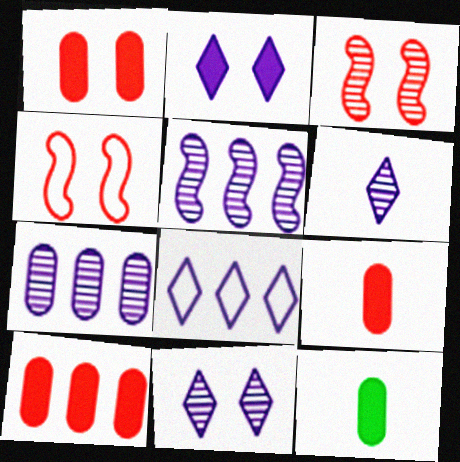[[1, 9, 10], 
[2, 6, 8], 
[3, 8, 12]]